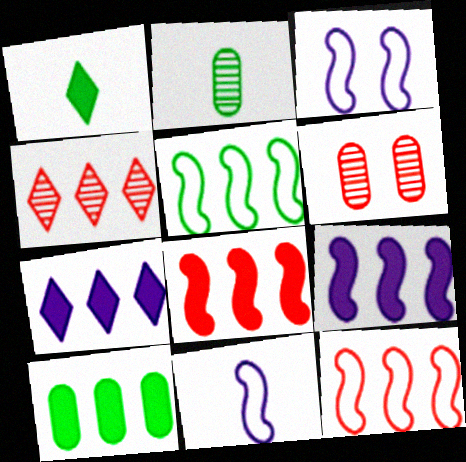[[7, 8, 10]]